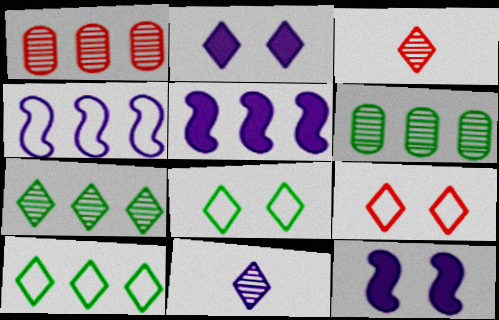[[1, 5, 10], 
[2, 3, 10]]